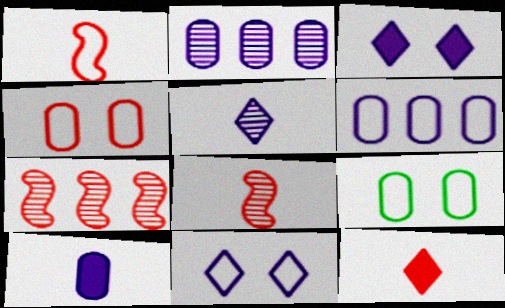[[4, 7, 12]]